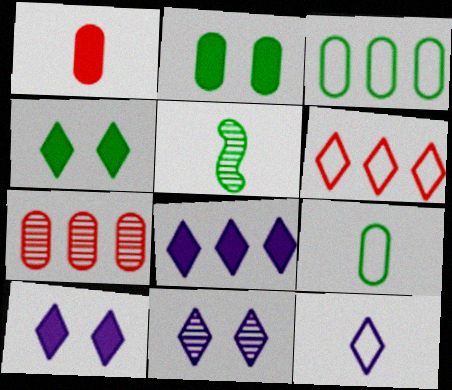[[1, 5, 12], 
[3, 4, 5], 
[5, 7, 11], 
[8, 11, 12]]